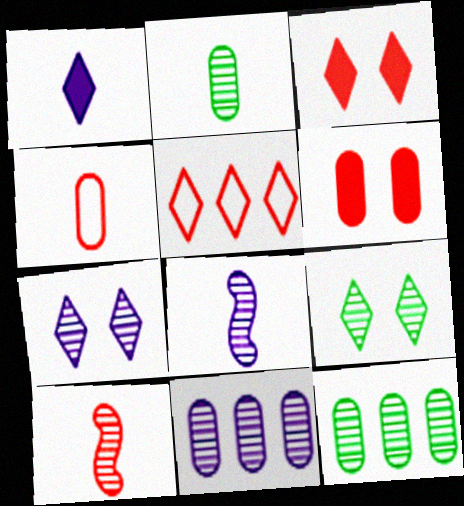[[1, 5, 9], 
[5, 6, 10], 
[7, 8, 11], 
[7, 10, 12], 
[9, 10, 11]]